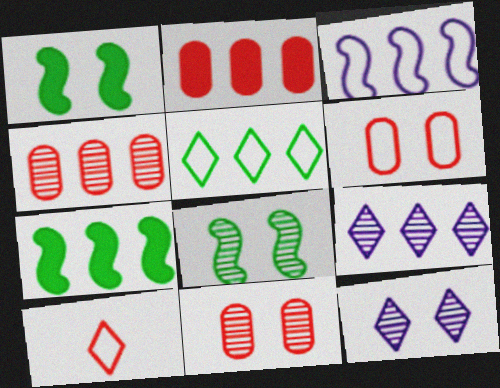[[1, 6, 12], 
[8, 11, 12]]